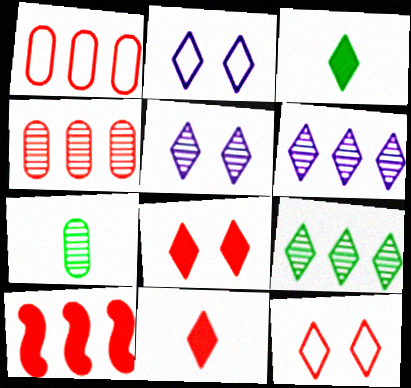[[2, 7, 10], 
[2, 9, 11], 
[3, 6, 12]]